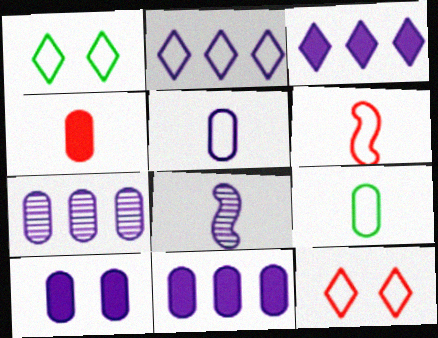[[2, 8, 10], 
[5, 7, 10]]